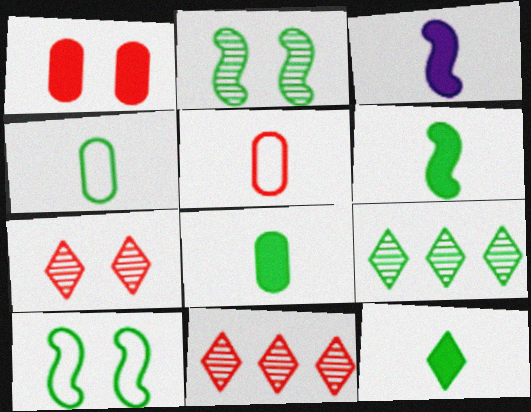[[6, 8, 12], 
[8, 9, 10]]